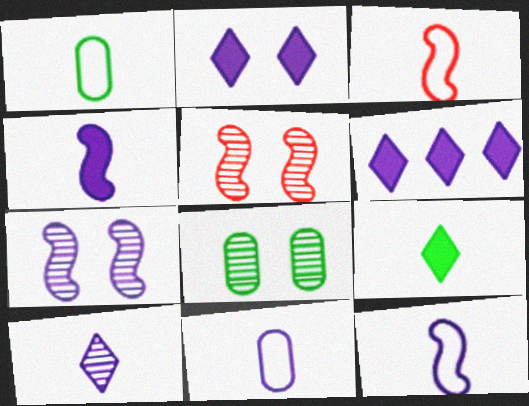[[1, 5, 6], 
[3, 6, 8], 
[4, 10, 11], 
[6, 7, 11]]